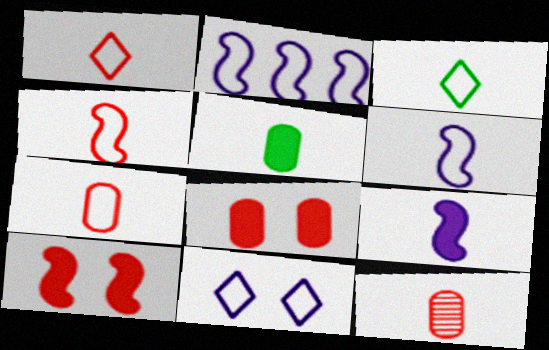[[1, 4, 7], 
[3, 6, 7], 
[3, 9, 12]]